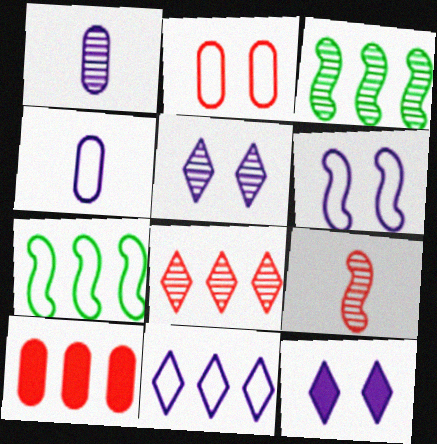[[3, 10, 11], 
[4, 6, 11]]